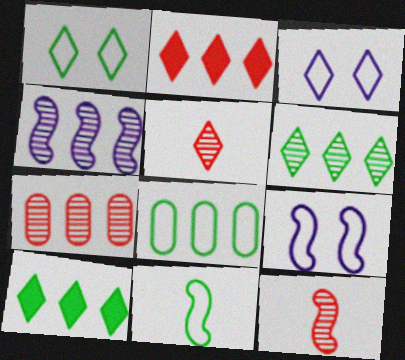[[1, 8, 11], 
[2, 4, 8], 
[3, 5, 10], 
[4, 6, 7]]